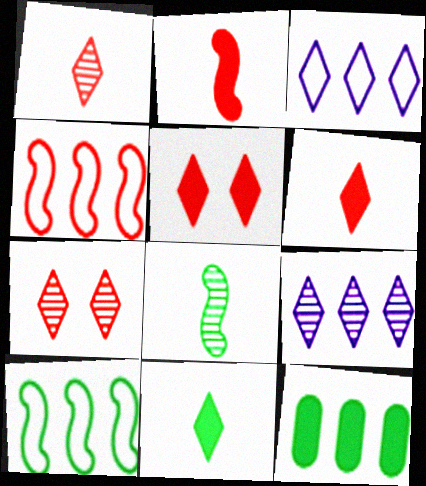[[3, 7, 11], 
[4, 9, 12]]